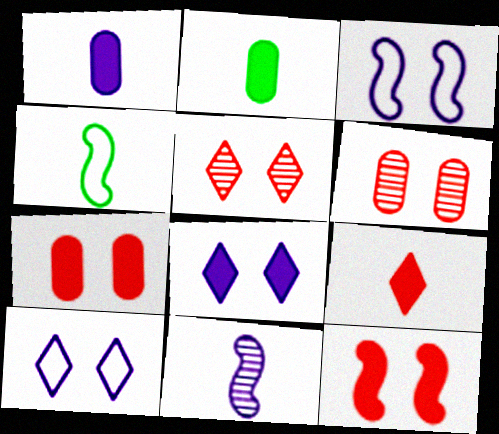[]